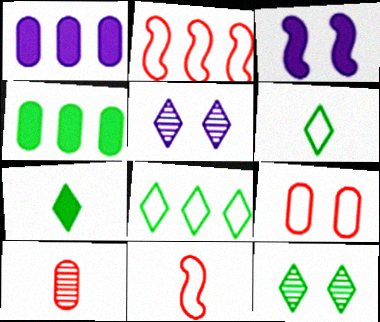[[1, 11, 12], 
[3, 8, 10], 
[3, 9, 12], 
[4, 5, 11], 
[7, 8, 12]]